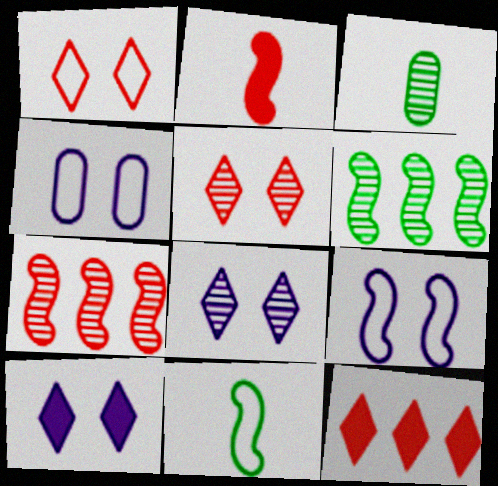[[2, 6, 9], 
[3, 7, 8], 
[3, 9, 12]]